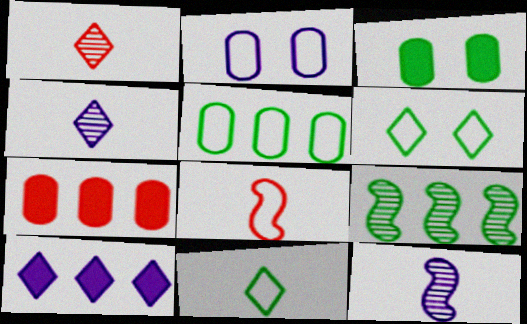[[1, 6, 10], 
[2, 10, 12], 
[3, 9, 11], 
[6, 7, 12]]